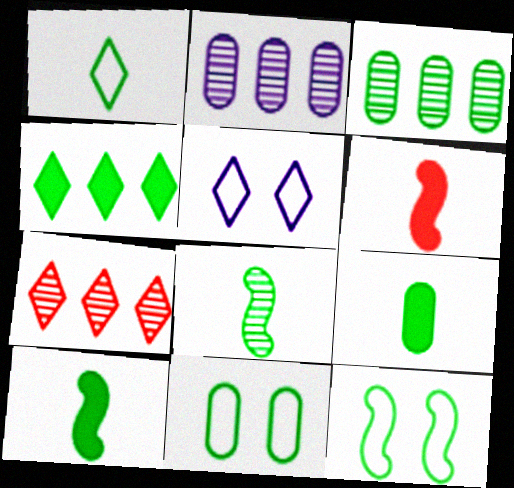[[1, 8, 9], 
[3, 5, 6], 
[3, 9, 11], 
[4, 8, 11]]